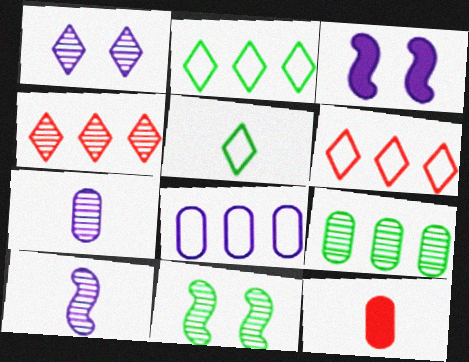[[4, 7, 11], 
[5, 10, 12]]